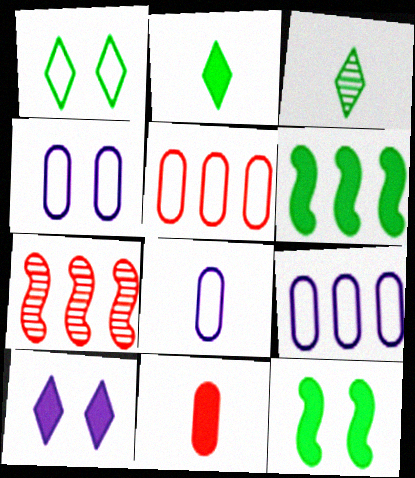[[2, 4, 7], 
[4, 8, 9], 
[6, 10, 11]]